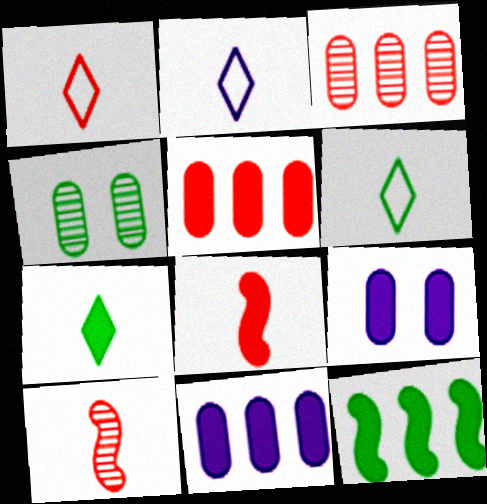[[1, 2, 6], 
[4, 6, 12]]